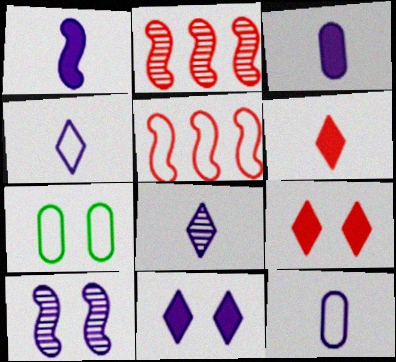[[1, 8, 12], 
[4, 5, 7], 
[7, 9, 10]]